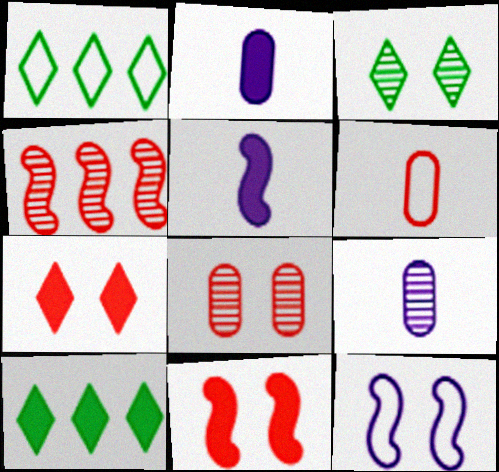[[1, 5, 8], 
[1, 6, 12], 
[1, 9, 11], 
[2, 10, 11], 
[3, 4, 9], 
[4, 6, 7]]